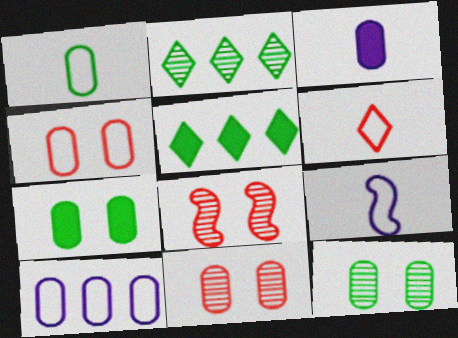[[1, 4, 10], 
[1, 6, 9], 
[5, 9, 11]]